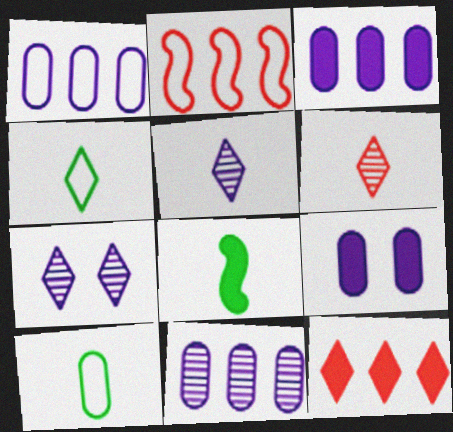[[1, 3, 11], 
[4, 7, 12], 
[8, 9, 12]]